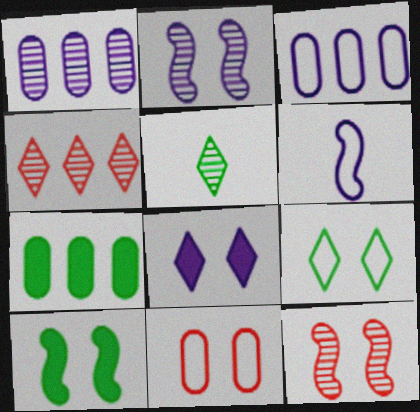[[1, 5, 12], 
[1, 6, 8]]